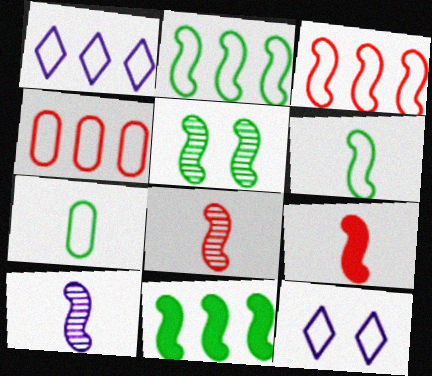[[1, 2, 4], 
[3, 7, 12], 
[4, 6, 12], 
[5, 6, 11], 
[6, 9, 10]]